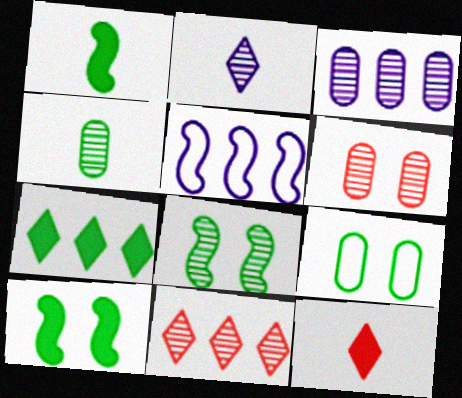[[3, 4, 6]]